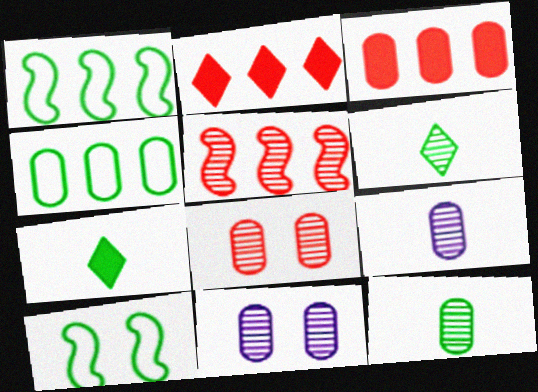[[2, 9, 10], 
[5, 6, 11]]